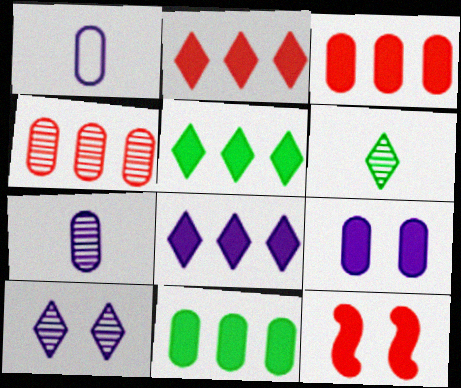[[2, 5, 8]]